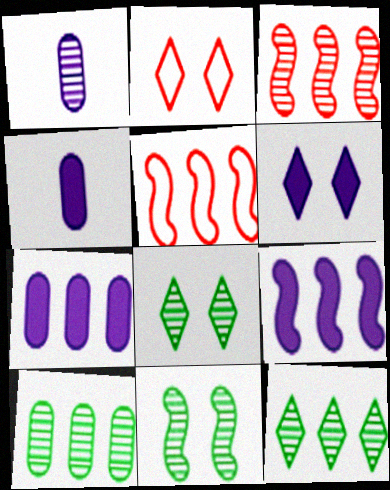[[1, 3, 8], 
[2, 6, 8], 
[4, 5, 8], 
[4, 6, 9], 
[5, 7, 12]]